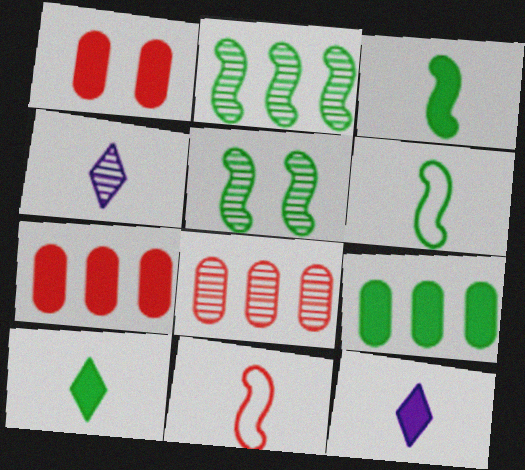[[4, 5, 8]]